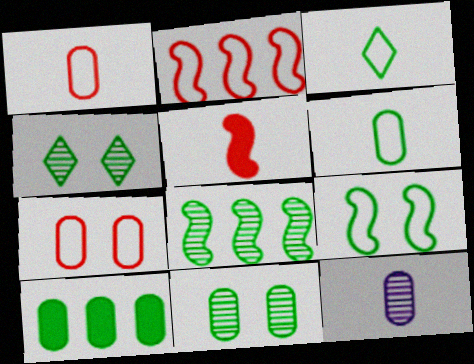[[3, 5, 12], 
[6, 10, 11], 
[7, 10, 12]]